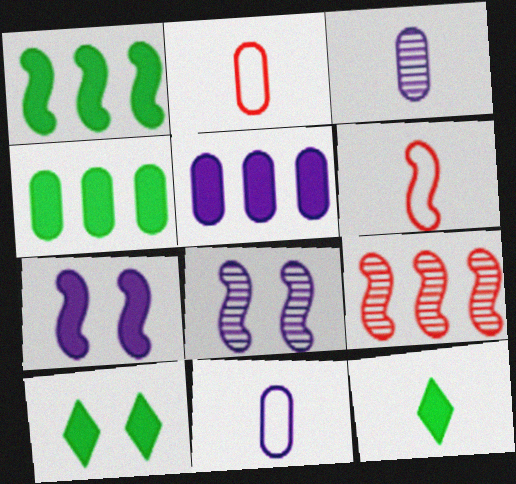[[1, 6, 8], 
[3, 6, 12], 
[9, 10, 11]]